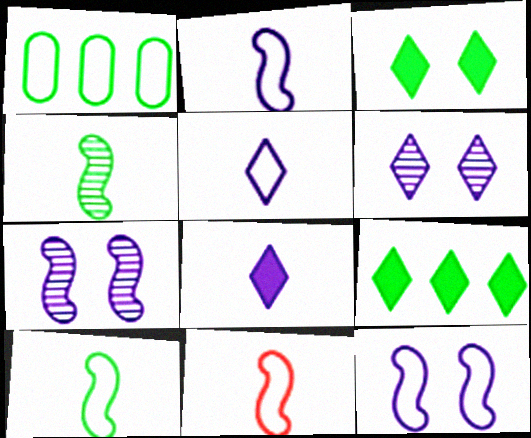[[1, 3, 4], 
[2, 10, 11]]